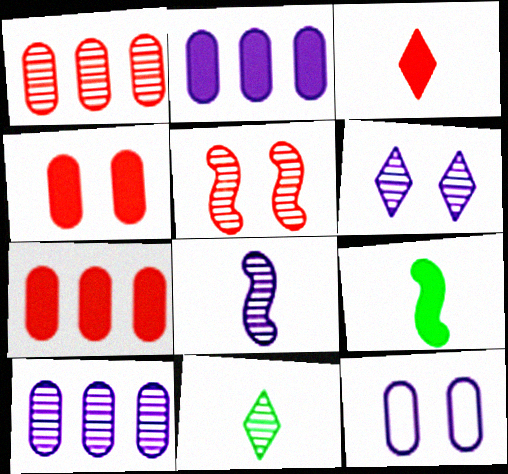[[5, 10, 11], 
[6, 8, 10]]